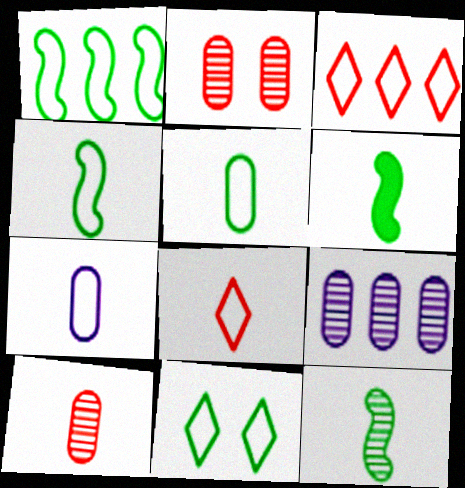[[1, 5, 11], 
[4, 6, 12], 
[4, 7, 8]]